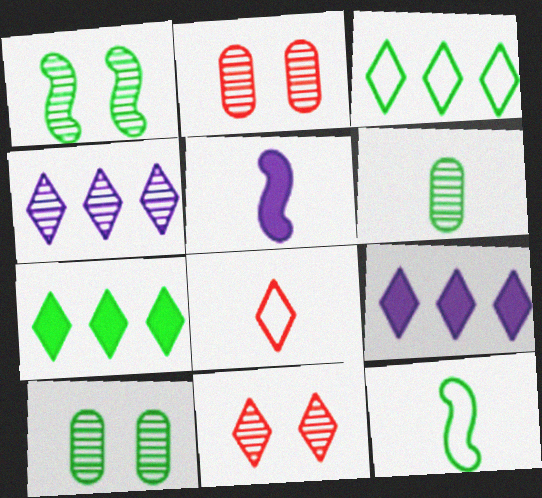[[2, 3, 5], 
[2, 9, 12], 
[5, 6, 8], 
[7, 10, 12]]